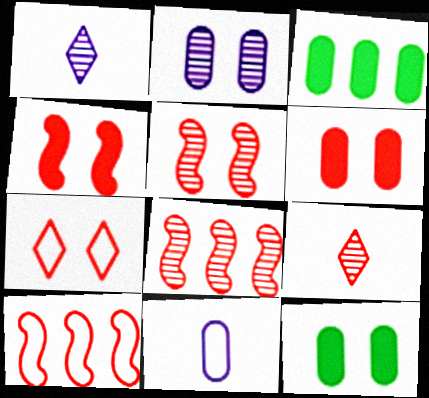[[1, 10, 12], 
[5, 6, 7], 
[6, 9, 10]]